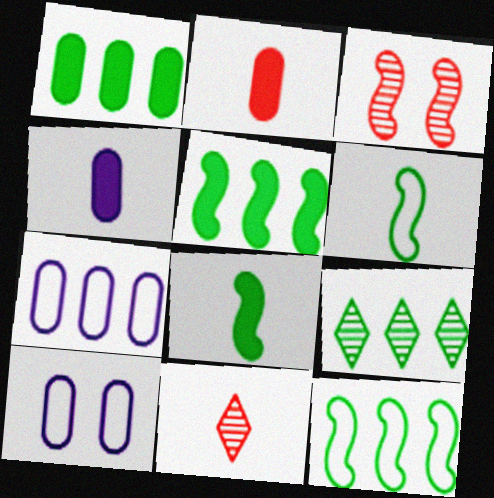[[1, 9, 12], 
[4, 6, 11], 
[5, 10, 11]]